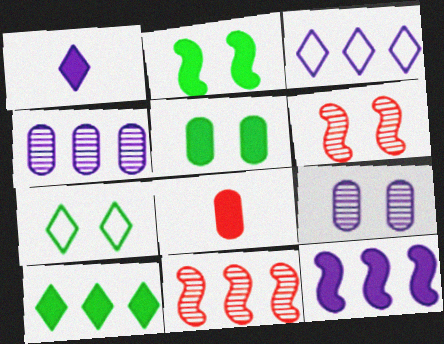[[3, 4, 12]]